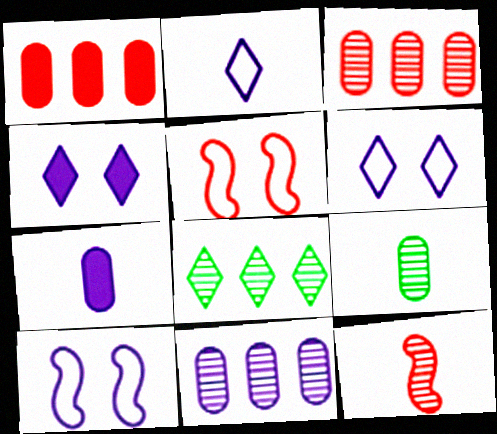[[5, 7, 8]]